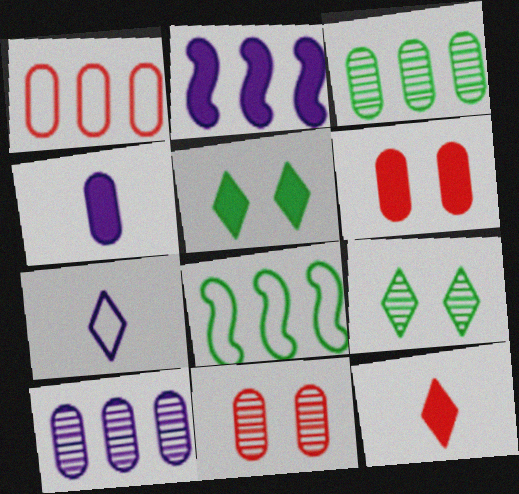[]